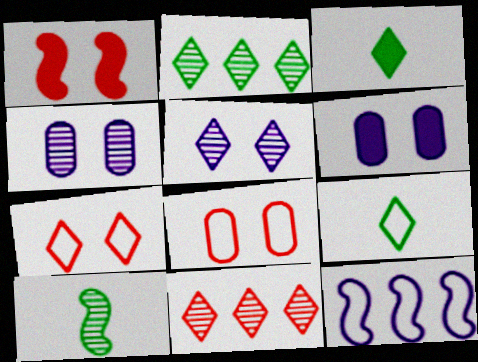[[1, 10, 12], 
[4, 10, 11], 
[8, 9, 12]]